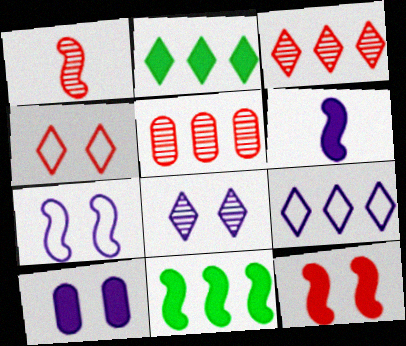[[1, 7, 11], 
[2, 3, 9], 
[5, 9, 11], 
[6, 11, 12], 
[7, 8, 10]]